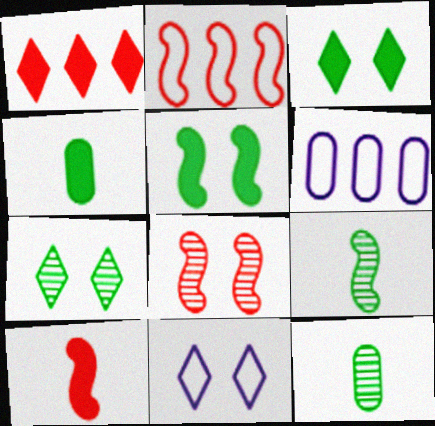[[2, 8, 10], 
[6, 7, 10]]